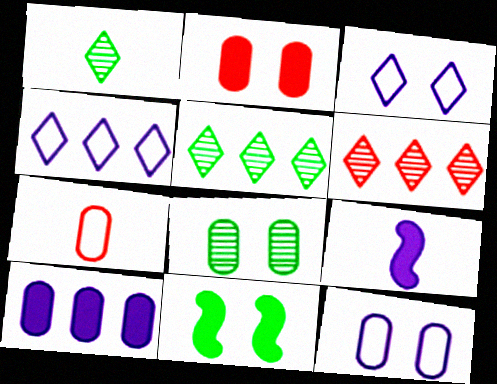[[1, 7, 9], 
[2, 8, 12], 
[7, 8, 10]]